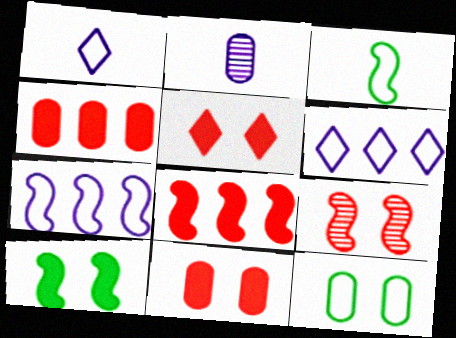[[2, 4, 12]]